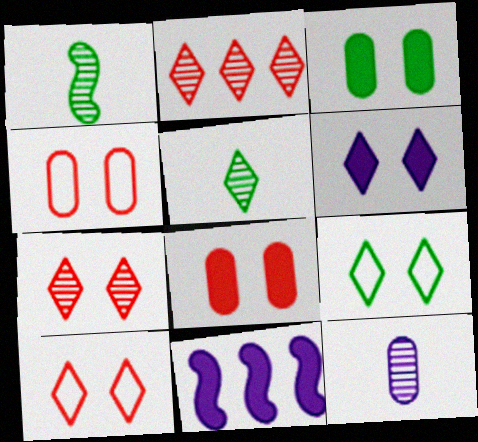[[4, 5, 11], 
[6, 7, 9]]